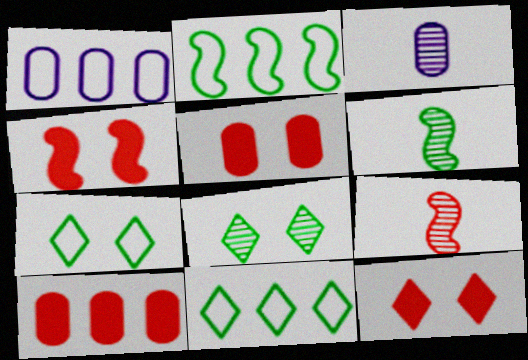[[1, 6, 12], 
[2, 3, 12], 
[3, 4, 11], 
[4, 5, 12]]